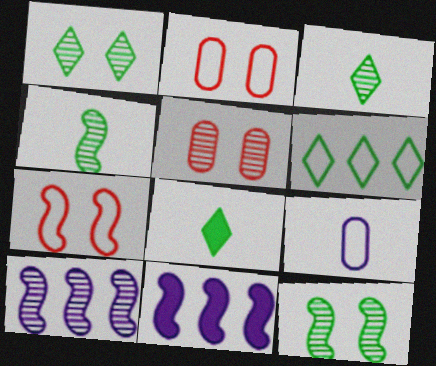[[1, 6, 8], 
[2, 3, 11], 
[2, 8, 10], 
[3, 5, 10], 
[4, 7, 11], 
[6, 7, 9]]